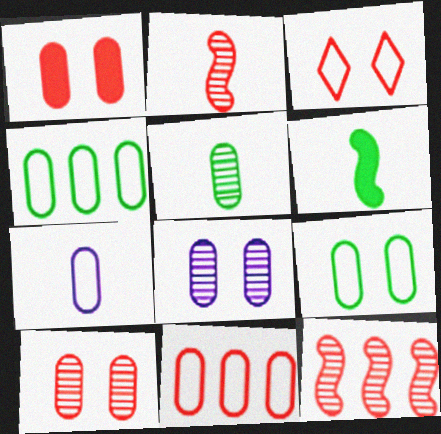[[1, 8, 9], 
[7, 9, 11]]